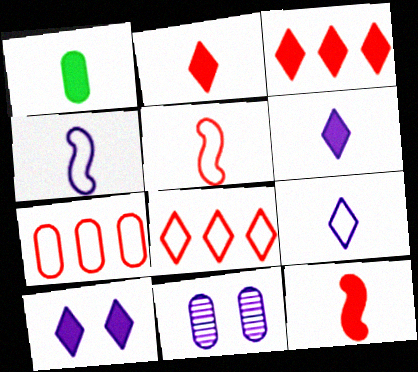[[1, 6, 12], 
[1, 7, 11]]